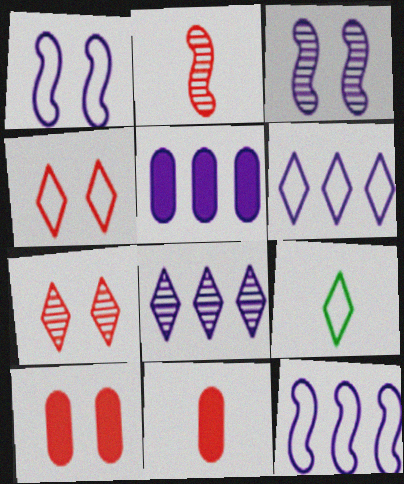[[4, 6, 9], 
[5, 8, 12]]